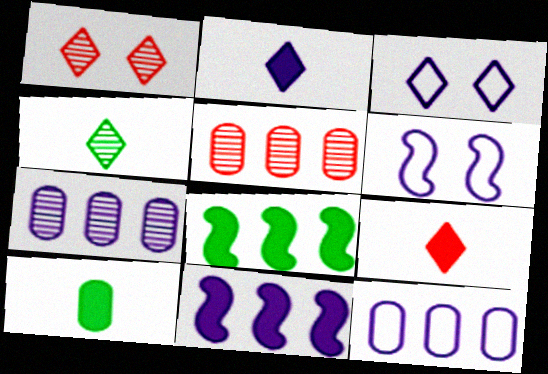[[2, 6, 7]]